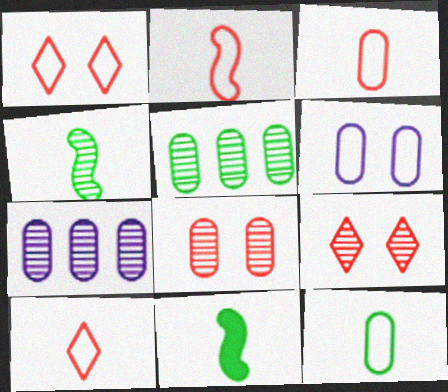[[1, 7, 11], 
[2, 3, 10], 
[4, 7, 9]]